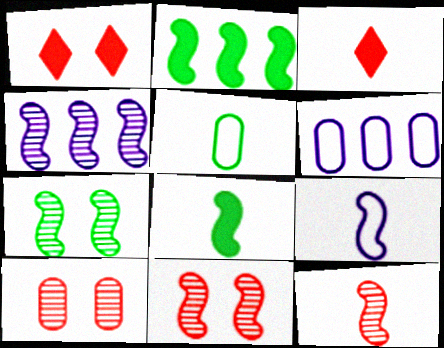[[1, 4, 5], 
[2, 9, 11], 
[3, 6, 7], 
[4, 7, 12], 
[8, 9, 12]]